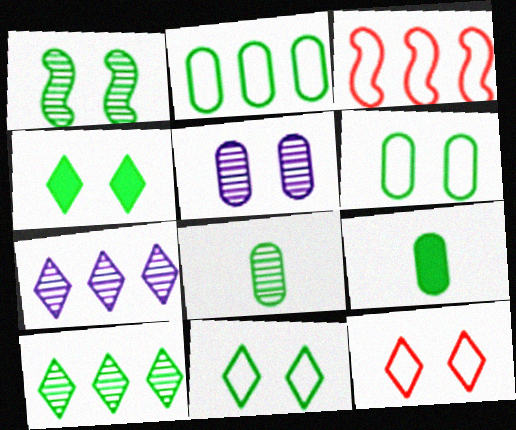[[1, 4, 6], 
[1, 8, 10]]